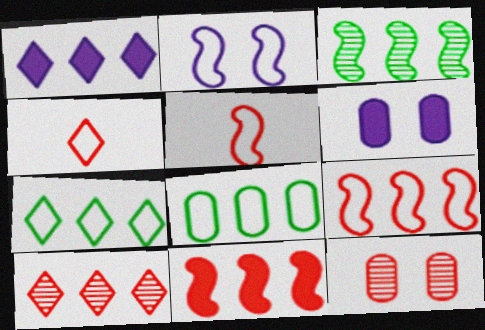[[1, 7, 10], 
[2, 4, 8], 
[3, 4, 6], 
[4, 11, 12]]